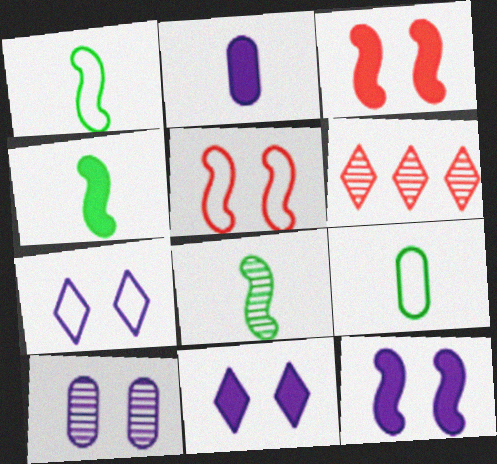[[1, 4, 8], 
[6, 8, 10], 
[6, 9, 12], 
[7, 10, 12]]